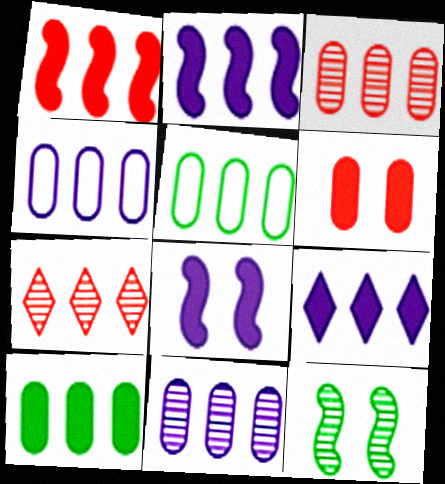[[1, 9, 10], 
[2, 5, 7], 
[3, 4, 10]]